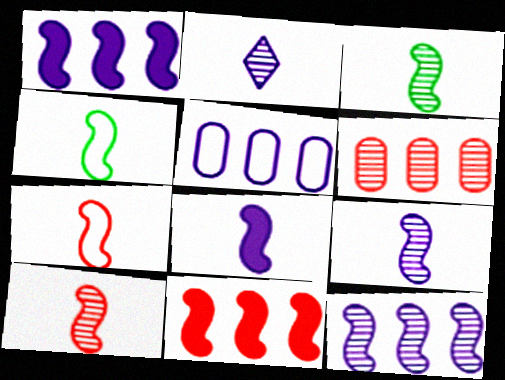[[3, 7, 8], 
[3, 9, 10], 
[4, 8, 10]]